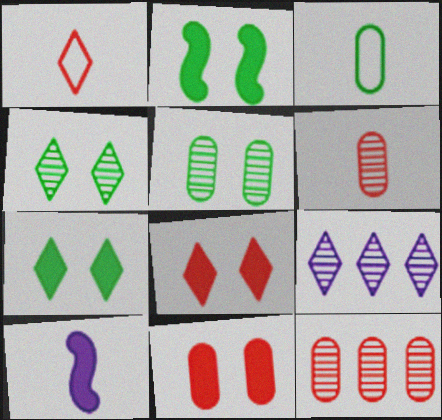[[1, 7, 9]]